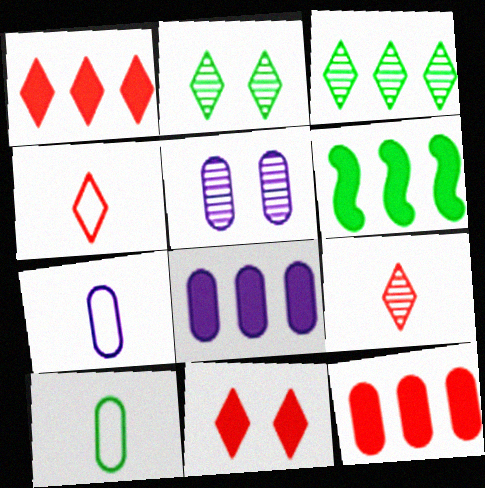[[1, 6, 8], 
[2, 6, 10], 
[4, 5, 6], 
[5, 7, 8], 
[5, 10, 12]]